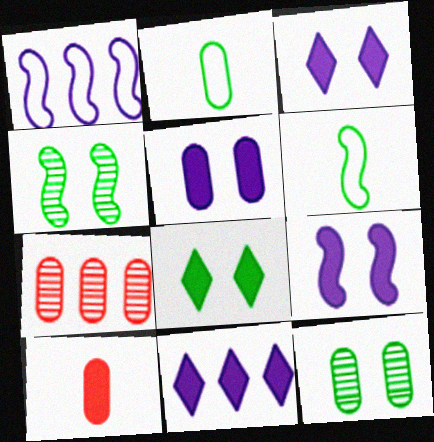[[2, 5, 7], 
[3, 5, 9], 
[3, 6, 7]]